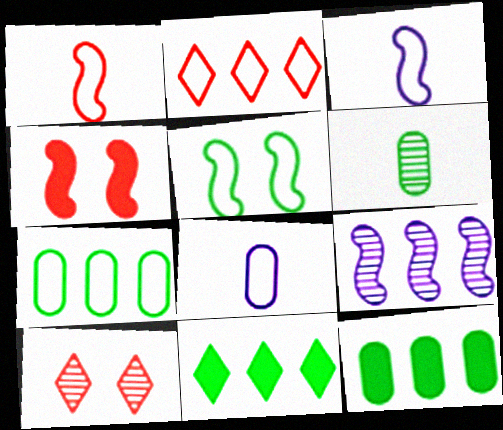[[2, 5, 8], 
[2, 9, 12], 
[3, 10, 12], 
[5, 6, 11], 
[6, 9, 10]]